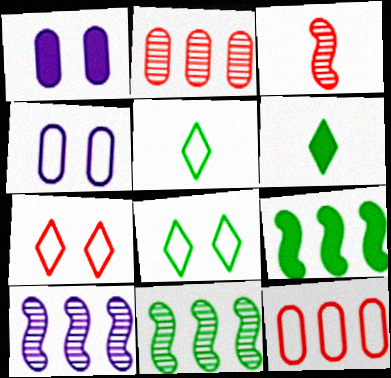[]